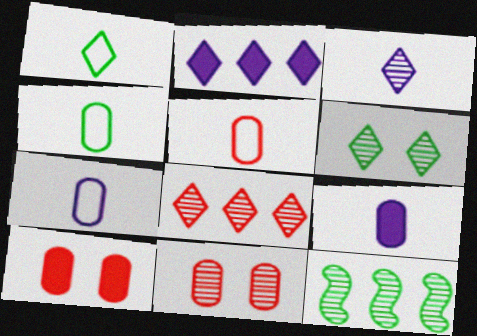[[3, 6, 8], 
[3, 11, 12], 
[4, 5, 7]]